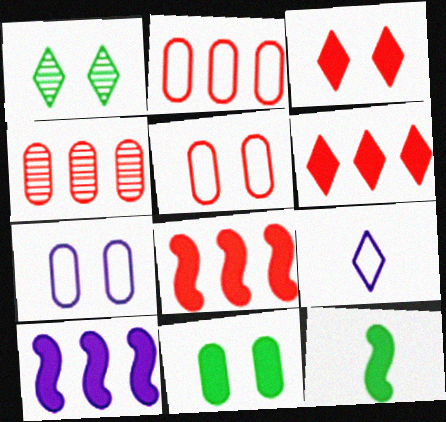[[1, 6, 9]]